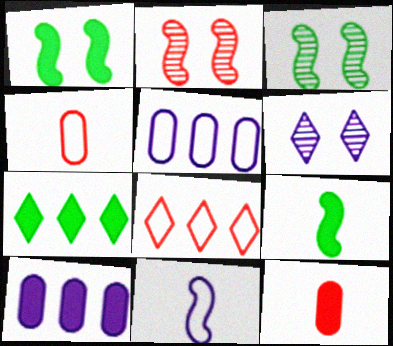[[2, 8, 12], 
[6, 10, 11]]